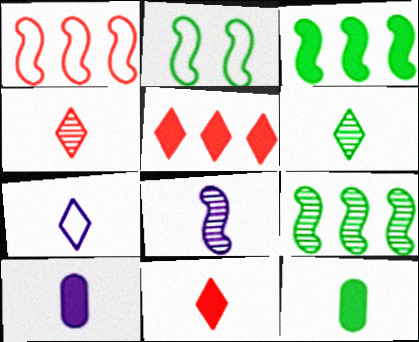[[6, 7, 11], 
[7, 8, 10]]